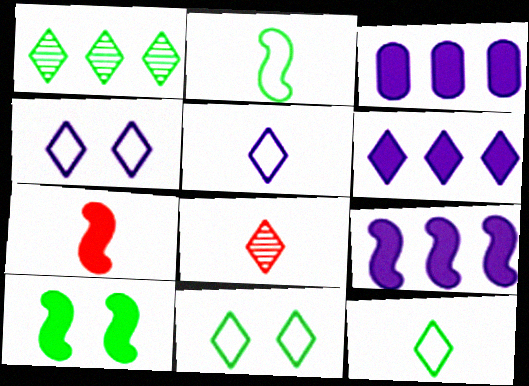[[3, 6, 9], 
[6, 8, 11], 
[7, 9, 10]]